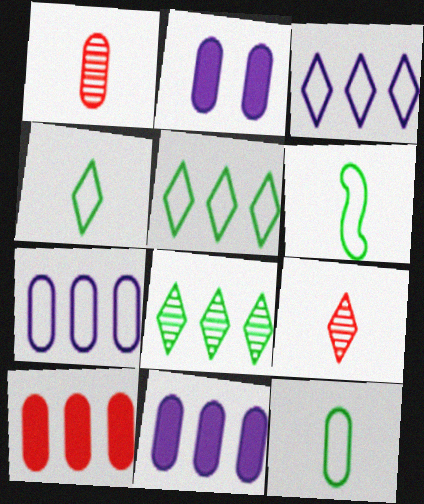[[4, 6, 12]]